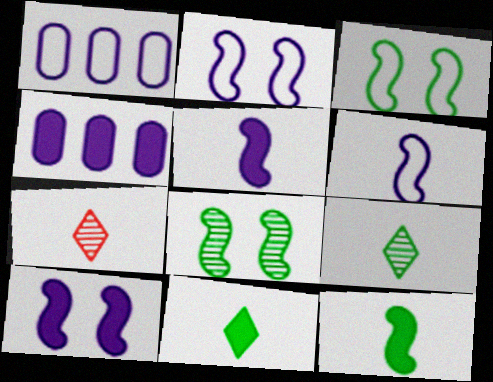[[3, 4, 7]]